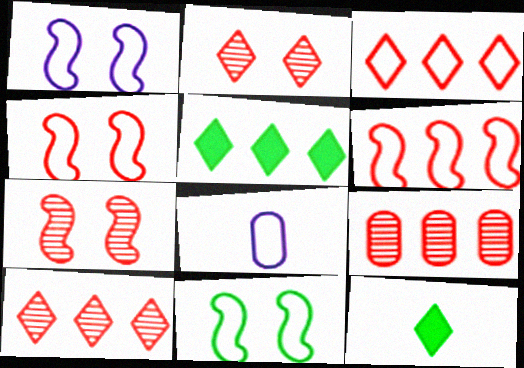[[1, 4, 11], 
[1, 9, 12], 
[3, 8, 11], 
[5, 7, 8]]